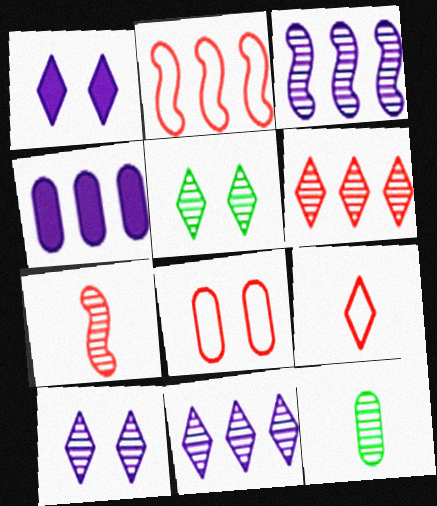[[1, 2, 12], 
[2, 8, 9], 
[4, 8, 12]]